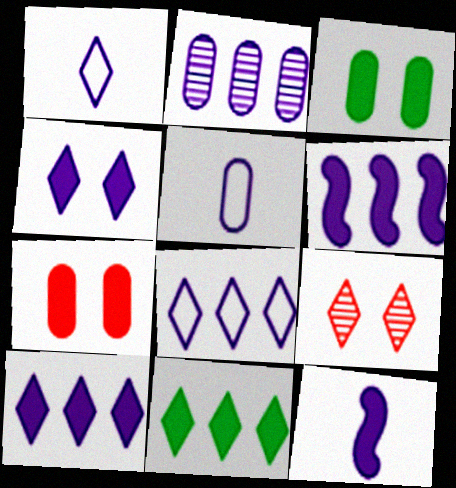[[1, 9, 11], 
[2, 6, 8], 
[7, 11, 12]]